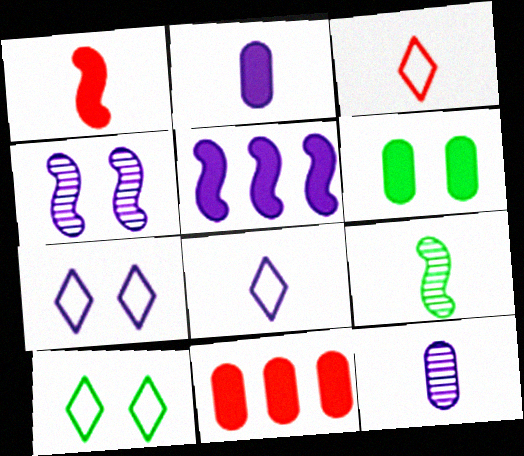[[2, 3, 9], 
[2, 6, 11], 
[5, 7, 12], 
[7, 9, 11]]